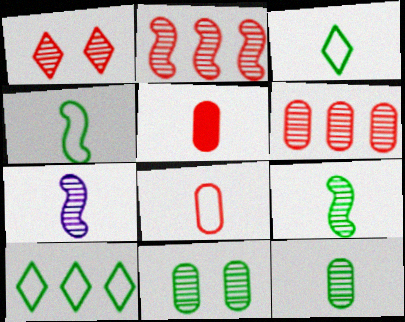[[3, 5, 7]]